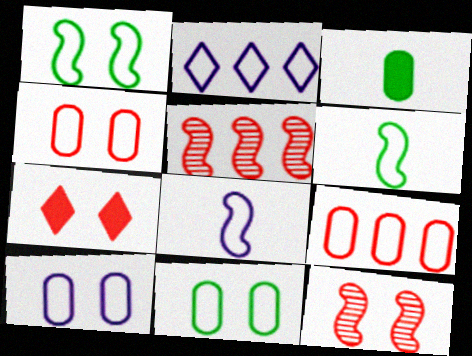[[2, 3, 12], 
[2, 4, 6], 
[2, 8, 10], 
[4, 7, 12], 
[4, 10, 11]]